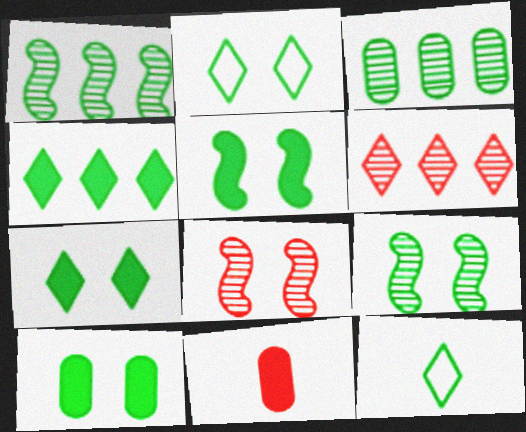[[1, 10, 12], 
[2, 9, 10], 
[3, 5, 12], 
[5, 7, 10]]